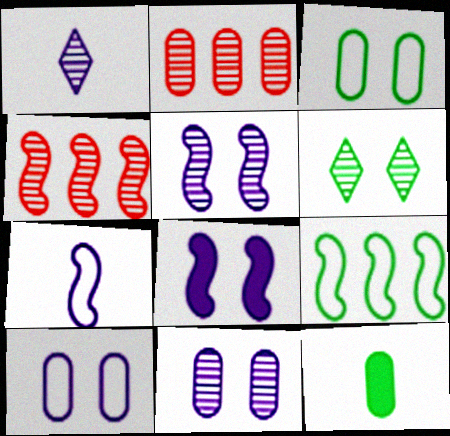[[2, 10, 12], 
[6, 9, 12]]